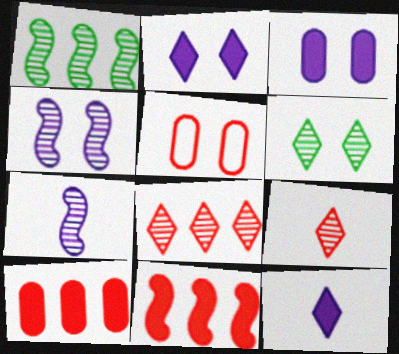[[1, 5, 12], 
[5, 9, 11]]